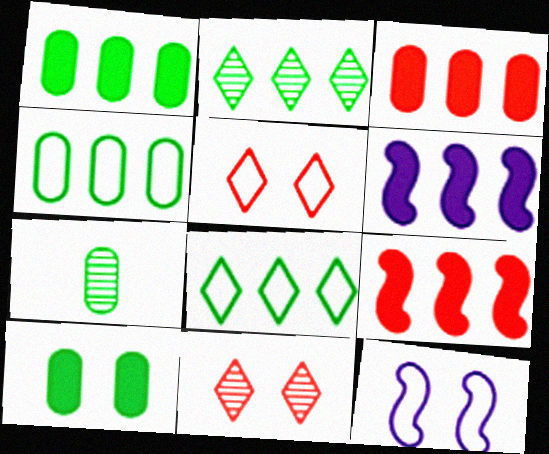[[4, 7, 10], 
[5, 6, 7], 
[10, 11, 12]]